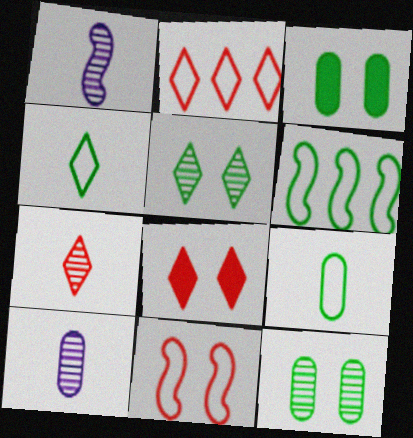[[1, 2, 3], 
[2, 7, 8], 
[6, 8, 10]]